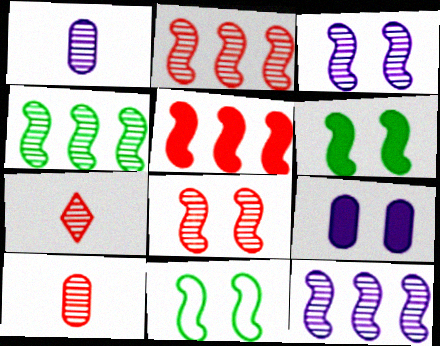[[2, 4, 12]]